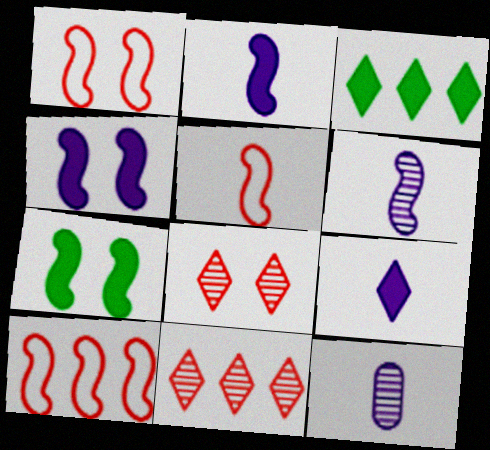[[1, 3, 12], 
[1, 5, 10], 
[6, 7, 10]]